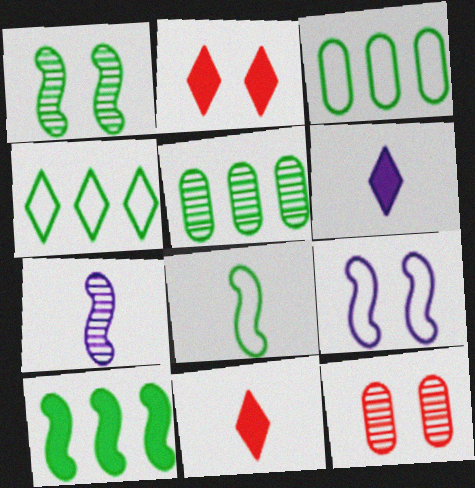[[1, 8, 10], 
[2, 3, 7], 
[4, 5, 10], 
[5, 9, 11]]